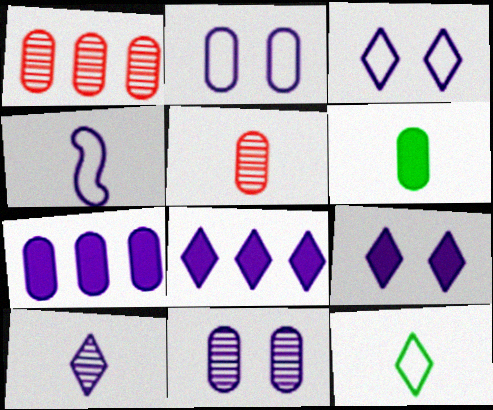[[1, 2, 6], 
[3, 8, 10], 
[4, 8, 11]]